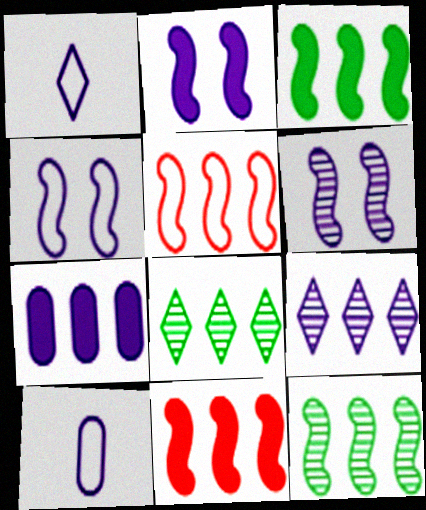[[1, 6, 7], 
[2, 4, 6], 
[2, 9, 10], 
[5, 7, 8]]